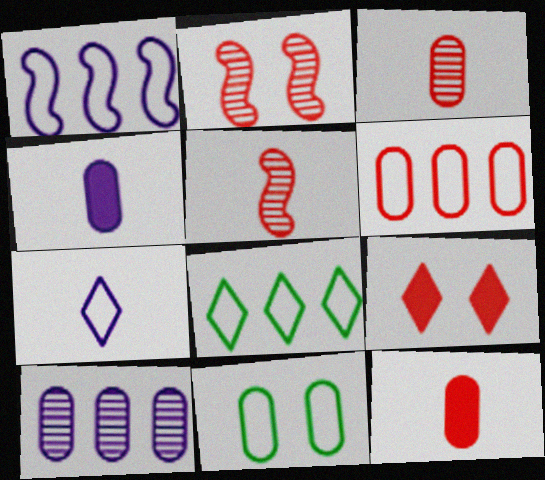[[1, 6, 8], 
[2, 4, 8], 
[5, 6, 9], 
[10, 11, 12]]